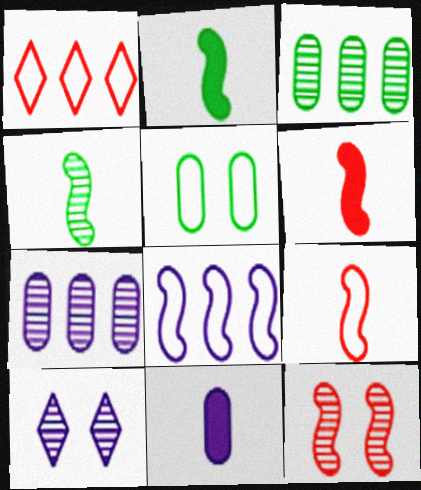[[2, 8, 12], 
[8, 10, 11]]